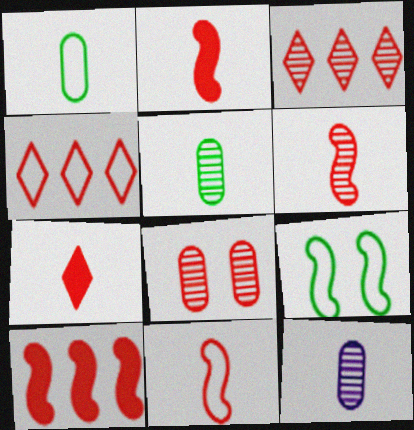[[2, 4, 8], 
[2, 6, 11], 
[3, 6, 8]]